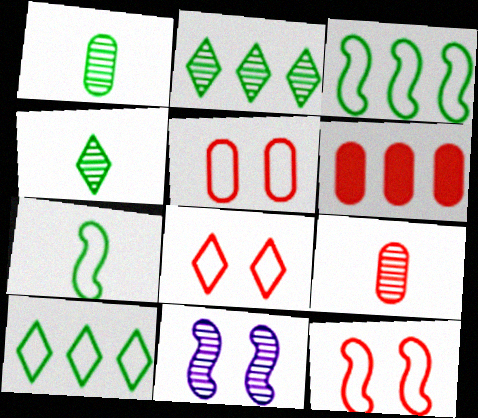[[2, 9, 11], 
[5, 6, 9], 
[5, 8, 12]]